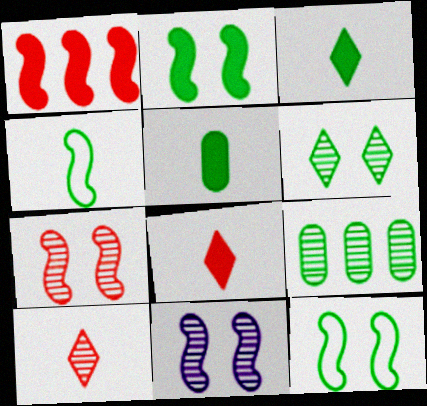[[1, 4, 11], 
[3, 9, 12], 
[9, 10, 11]]